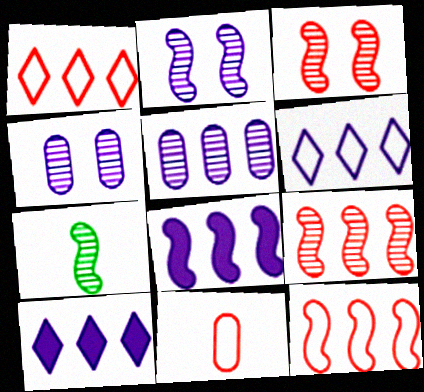[[2, 7, 9], 
[5, 6, 8]]